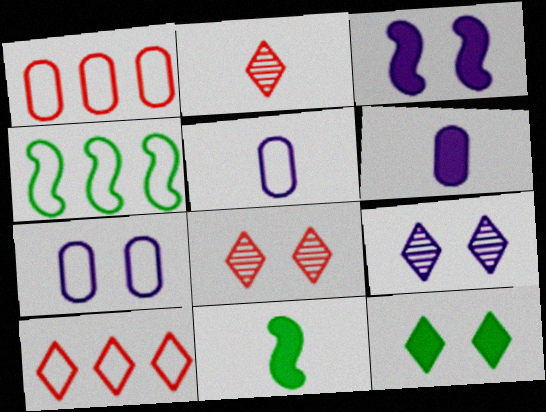[[1, 9, 11], 
[2, 5, 11], 
[3, 7, 9], 
[4, 6, 8]]